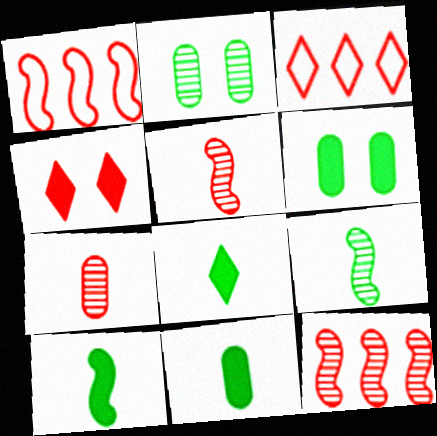[[1, 4, 7], 
[8, 10, 11]]